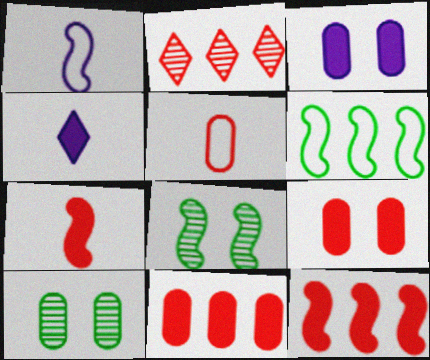[[1, 8, 12]]